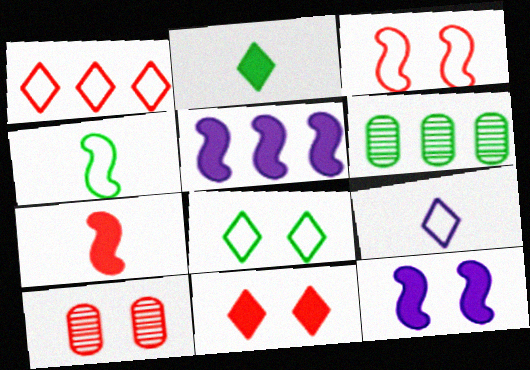[[1, 5, 6], 
[1, 7, 10], 
[1, 8, 9], 
[3, 10, 11], 
[8, 10, 12]]